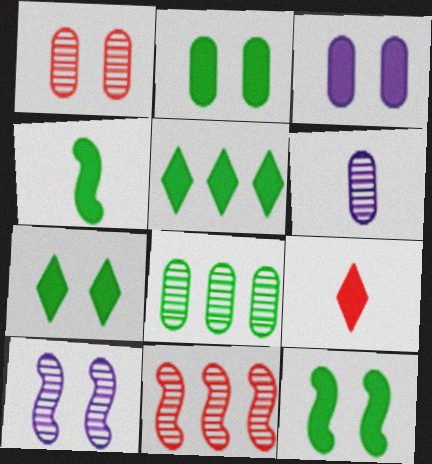[[1, 6, 8], 
[2, 4, 5], 
[2, 7, 12]]